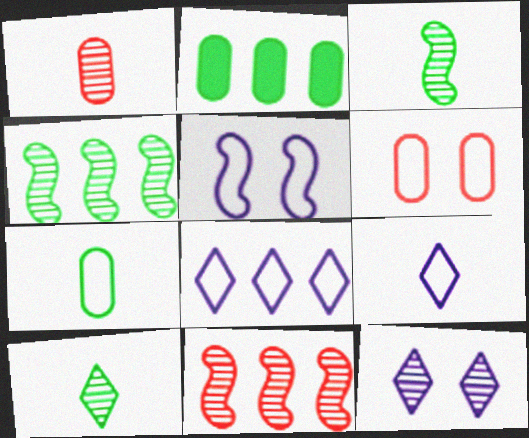[[1, 4, 12], 
[2, 8, 11]]